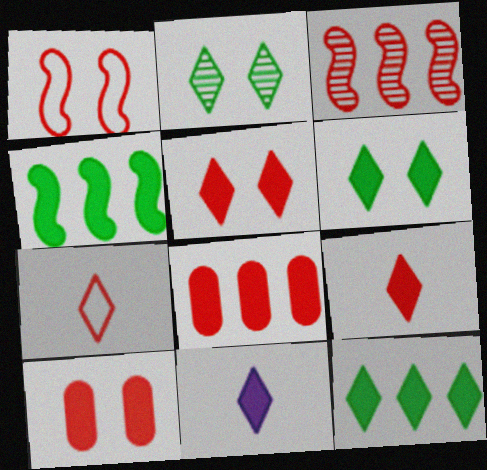[[3, 7, 10], 
[4, 10, 11], 
[5, 11, 12]]